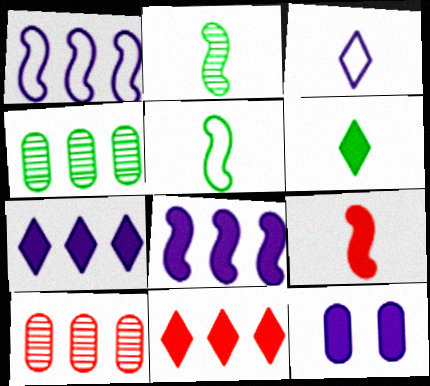[[1, 4, 11]]